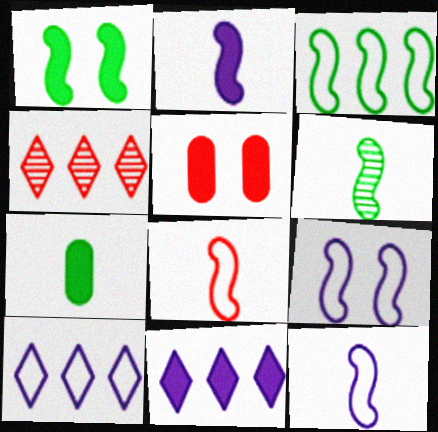[[1, 3, 6], 
[2, 6, 8], 
[3, 8, 9], 
[4, 5, 8], 
[4, 7, 9], 
[5, 6, 10]]